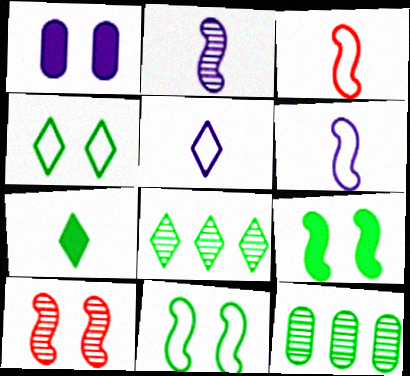[[1, 3, 8], 
[1, 4, 10], 
[4, 7, 8], 
[7, 11, 12]]